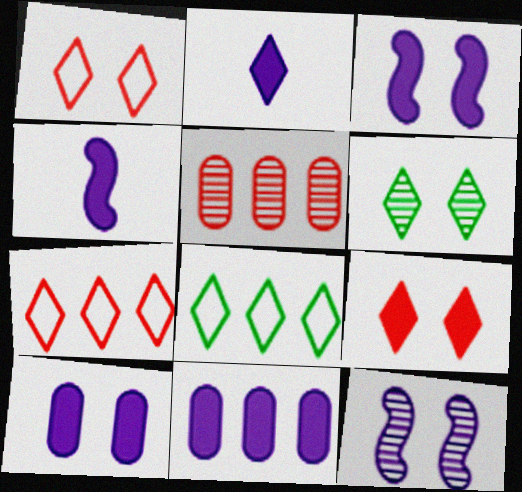[[2, 3, 11], 
[2, 6, 7]]